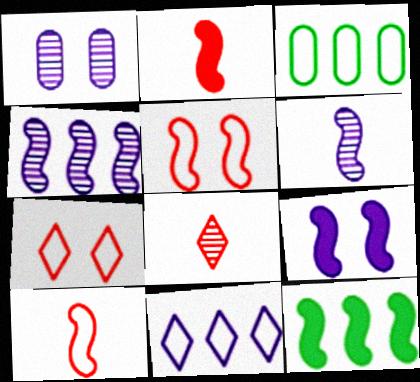[[2, 9, 12], 
[3, 8, 9], 
[5, 6, 12]]